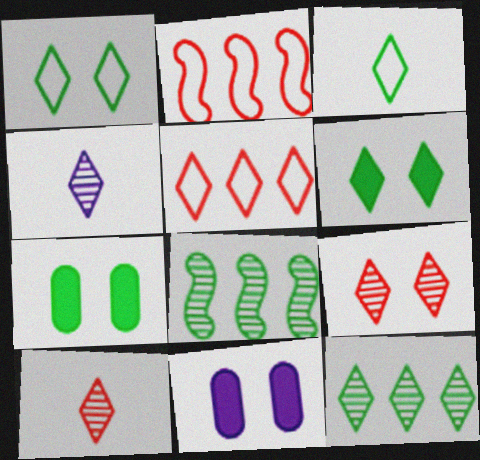[[2, 4, 7], 
[3, 6, 12], 
[3, 7, 8], 
[4, 5, 6], 
[4, 9, 12]]